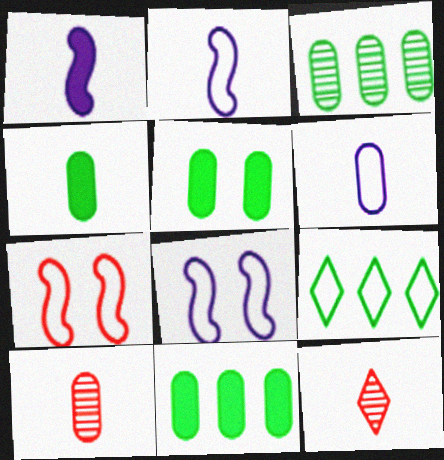[[2, 4, 12], 
[4, 5, 11], 
[4, 6, 10], 
[6, 7, 9], 
[8, 11, 12]]